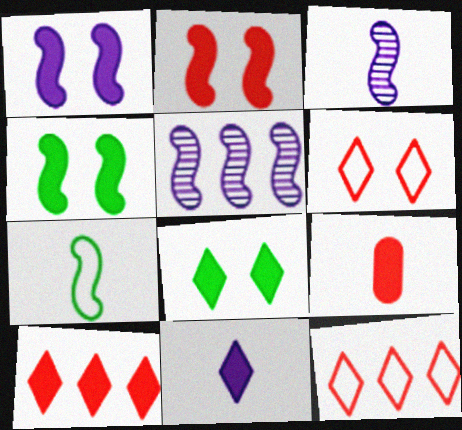[[1, 2, 4], 
[2, 5, 7], 
[2, 9, 10], 
[8, 10, 11]]